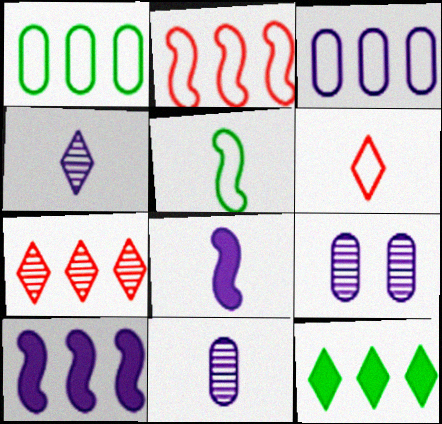[[1, 7, 10]]